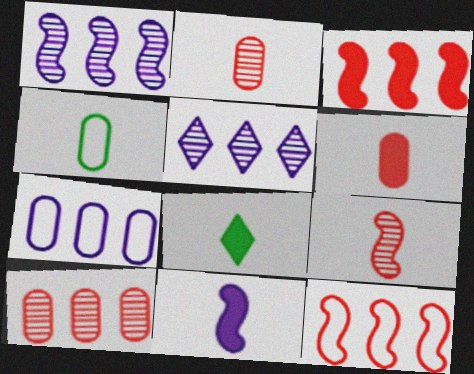[[6, 8, 11]]